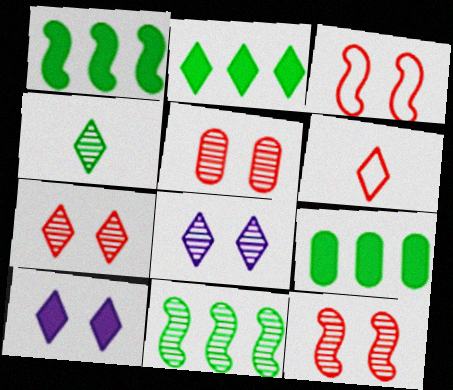[[1, 2, 9], 
[2, 6, 8], 
[5, 7, 12]]